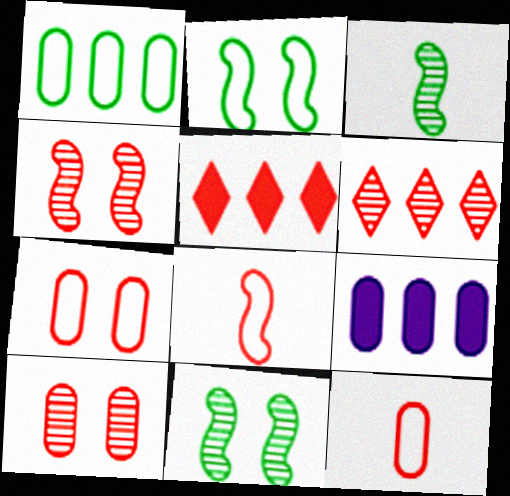[[4, 5, 12], 
[5, 8, 10]]